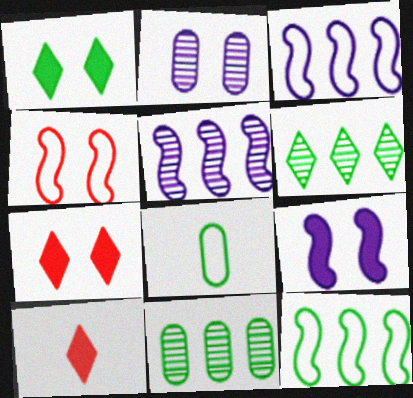[[1, 2, 4], 
[2, 10, 12], 
[5, 7, 8]]